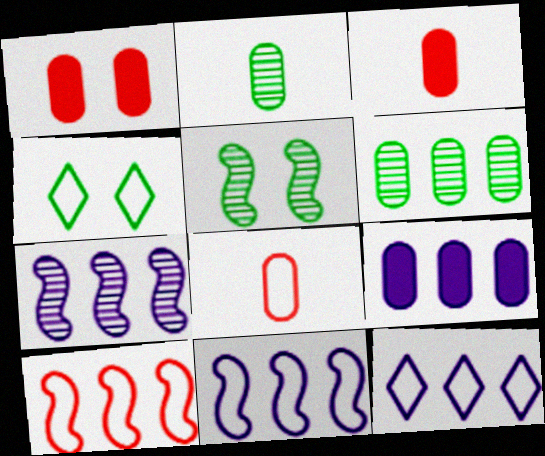[[3, 4, 7], 
[3, 5, 12], 
[4, 8, 11], 
[7, 9, 12]]